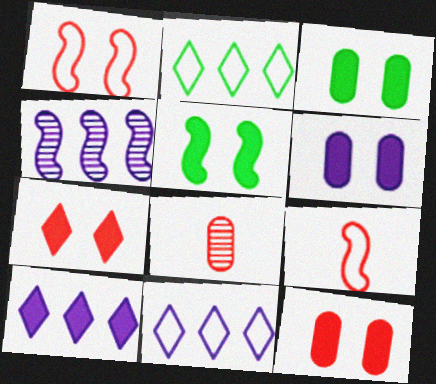[[3, 6, 12], 
[4, 5, 9], 
[5, 6, 7], 
[5, 8, 11]]